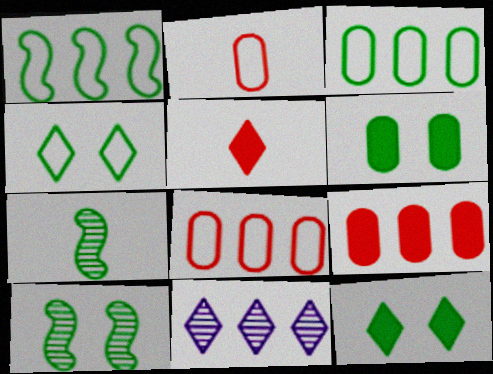[[1, 9, 11], 
[3, 7, 12], 
[4, 5, 11], 
[4, 6, 10]]